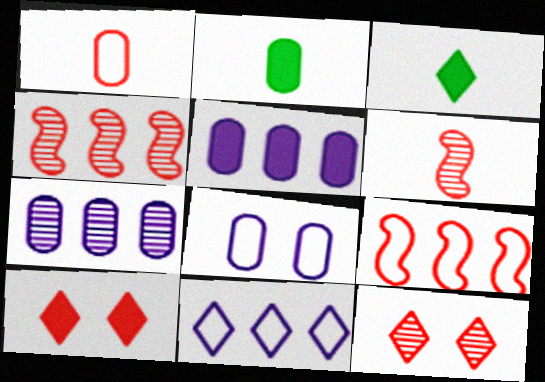[[1, 4, 10], 
[3, 4, 8], 
[3, 11, 12]]